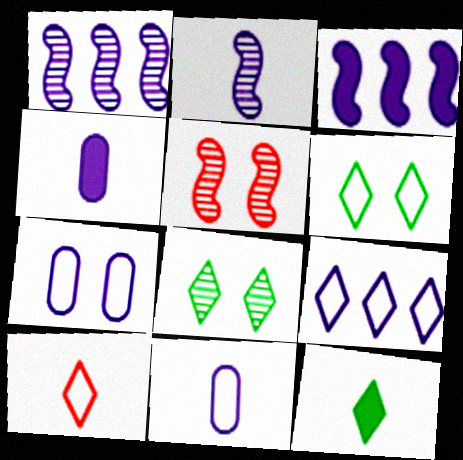[[6, 9, 10]]